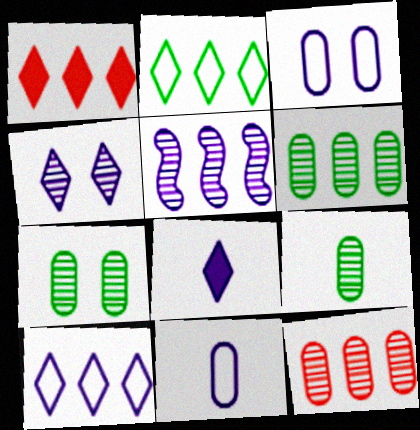[[3, 5, 8], 
[4, 8, 10], 
[6, 7, 9]]